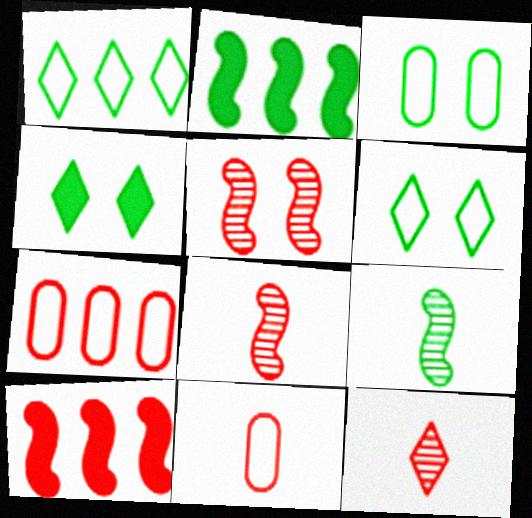[]